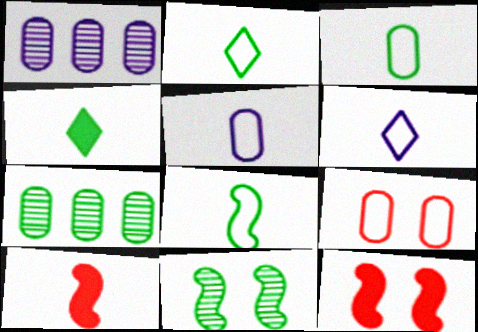[[1, 2, 12], 
[2, 3, 8], 
[6, 7, 12]]